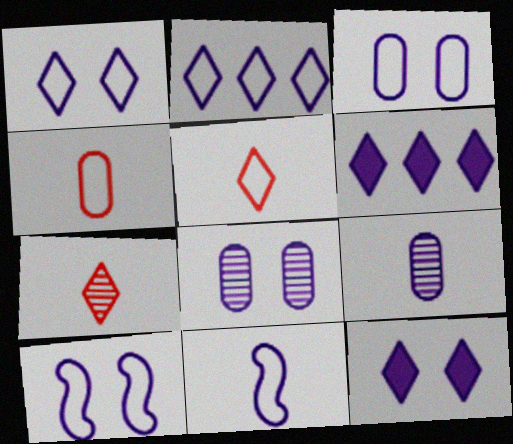[[1, 3, 10], 
[2, 3, 11], 
[6, 8, 11], 
[6, 9, 10], 
[8, 10, 12]]